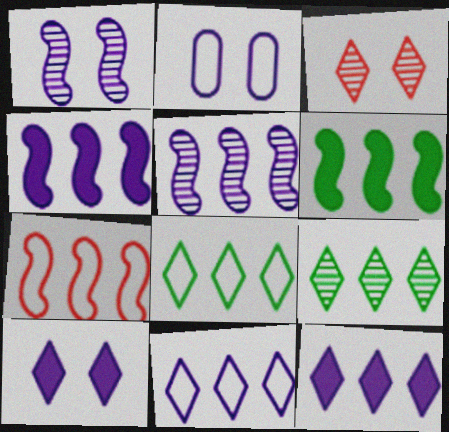[[1, 2, 10], 
[5, 6, 7]]